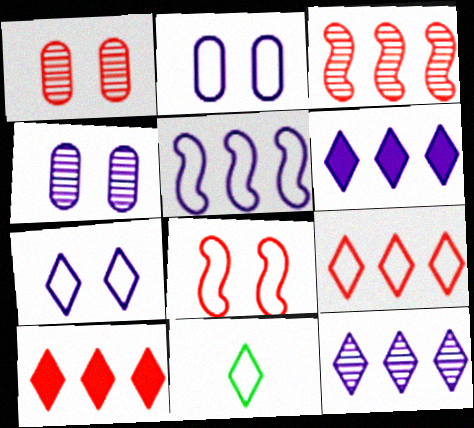[[7, 9, 11]]